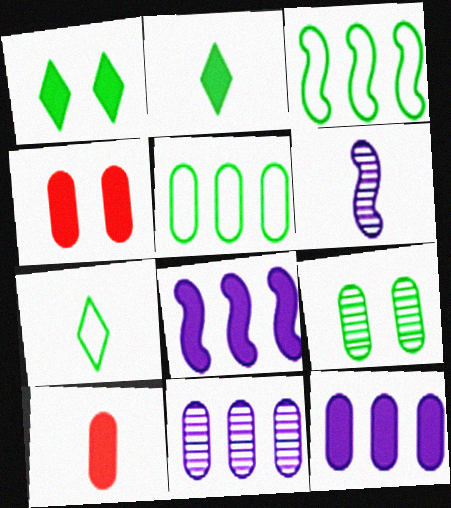[[1, 8, 10], 
[2, 3, 9], 
[2, 4, 8], 
[6, 7, 10]]